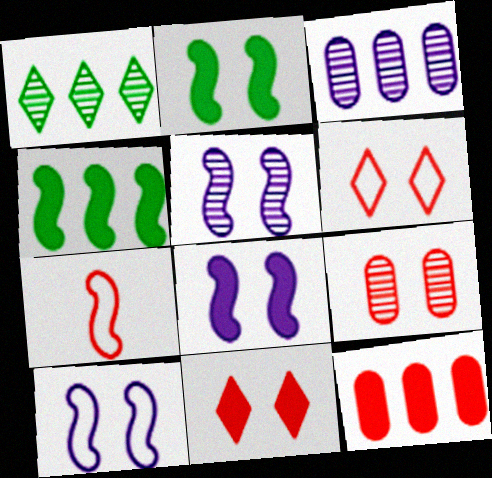[[4, 5, 7], 
[5, 8, 10]]